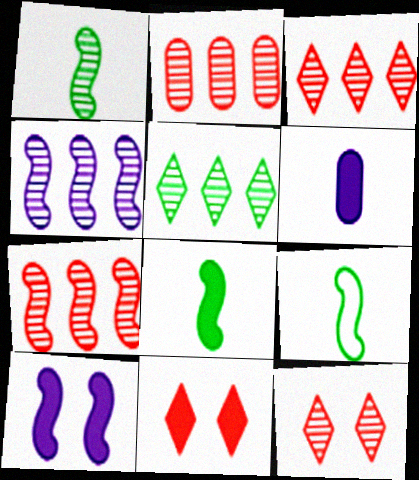[[1, 8, 9], 
[2, 3, 7], 
[2, 4, 5], 
[7, 9, 10]]